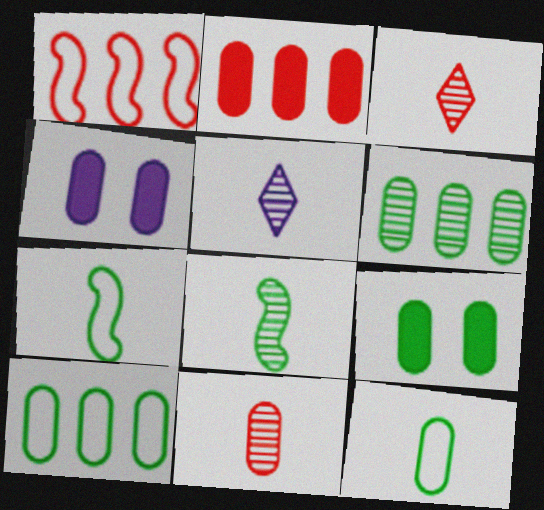[[1, 5, 9], 
[4, 10, 11], 
[5, 8, 11], 
[6, 9, 12]]